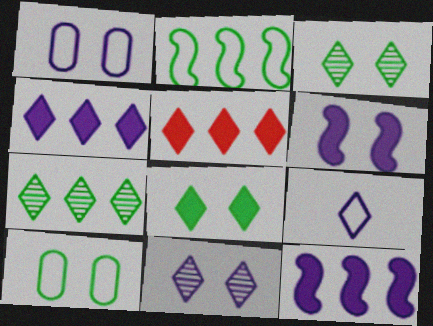[[1, 6, 11], 
[3, 5, 9], 
[4, 9, 11]]